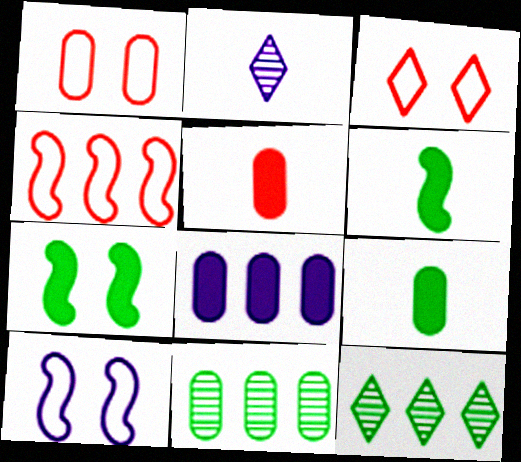[[2, 8, 10], 
[4, 8, 12], 
[5, 10, 12]]